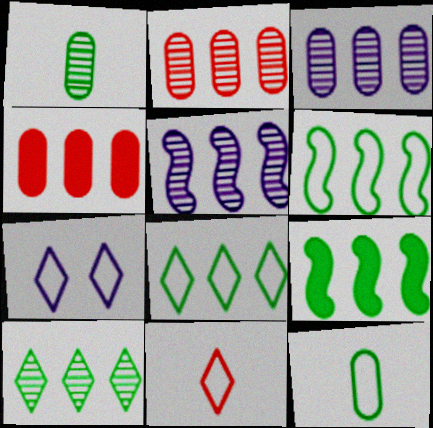[[2, 5, 10], 
[4, 5, 8], 
[7, 8, 11]]